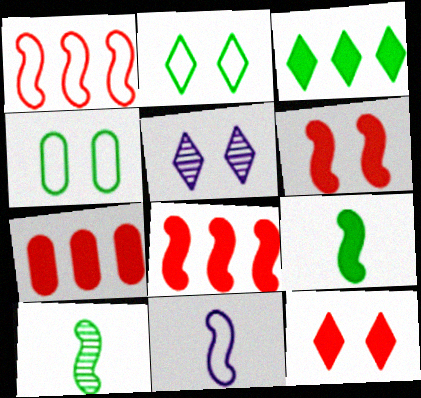[[2, 5, 12], 
[3, 4, 10], 
[4, 5, 6]]